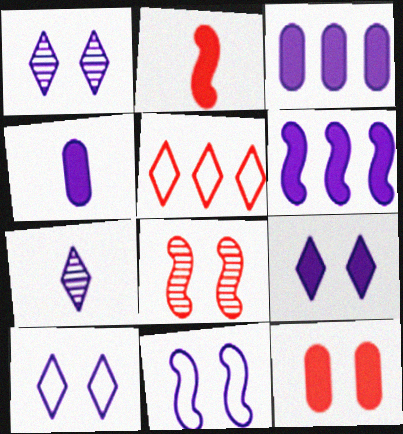[[1, 9, 10], 
[3, 7, 11], 
[4, 6, 9]]